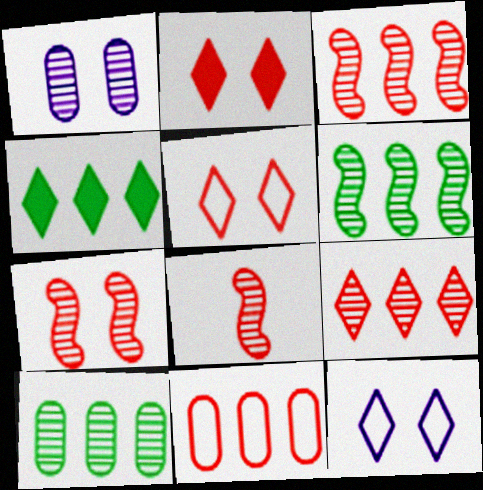[[2, 8, 11], 
[3, 7, 8]]